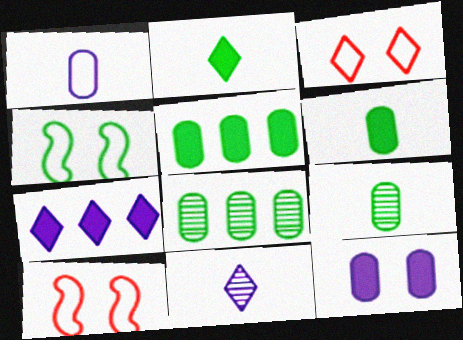[[2, 4, 8], 
[5, 10, 11], 
[7, 9, 10]]